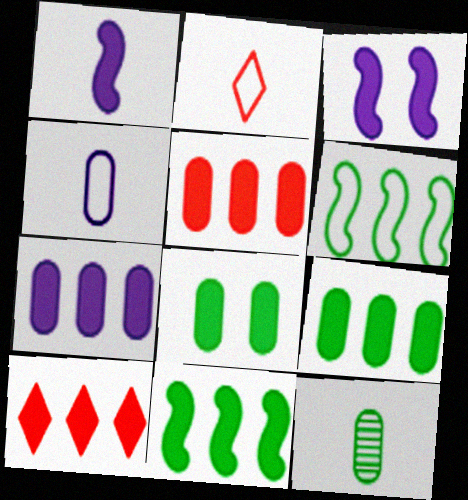[[1, 2, 12], 
[1, 8, 10], 
[5, 7, 9], 
[7, 10, 11]]